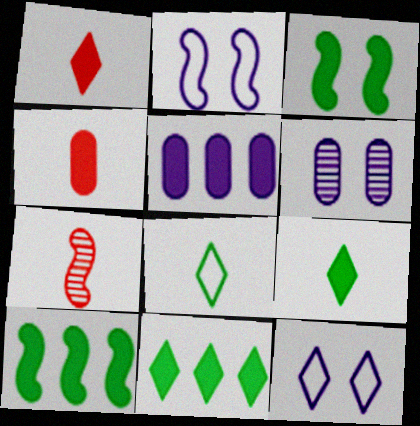[[1, 3, 5], 
[2, 7, 10]]